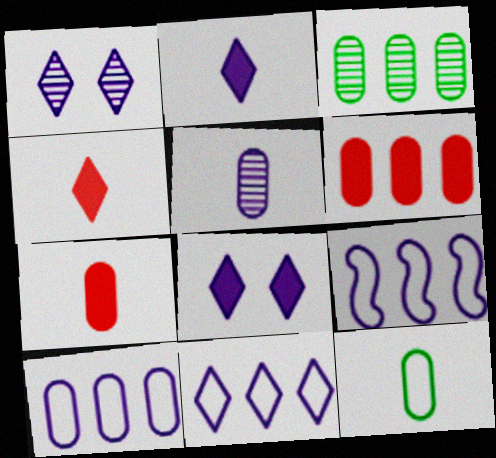[[1, 2, 11], 
[3, 6, 10], 
[5, 7, 12], 
[5, 8, 9], 
[9, 10, 11]]